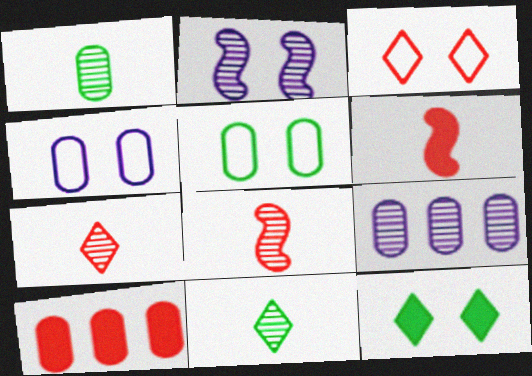[[1, 4, 10], 
[3, 8, 10]]